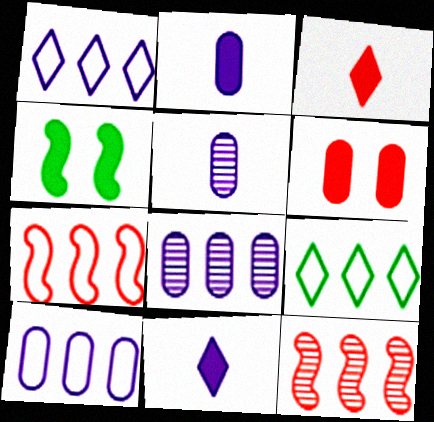[[7, 9, 10]]